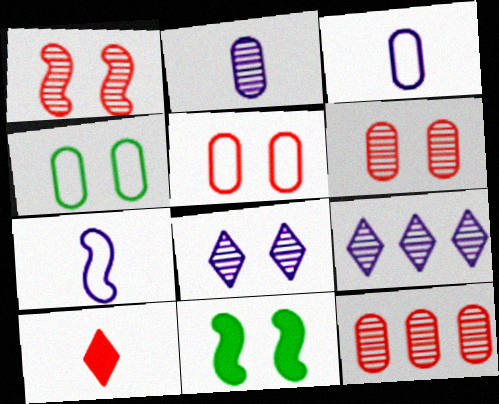[[5, 8, 11]]